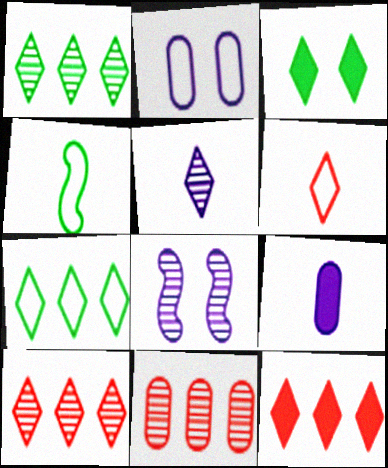[]